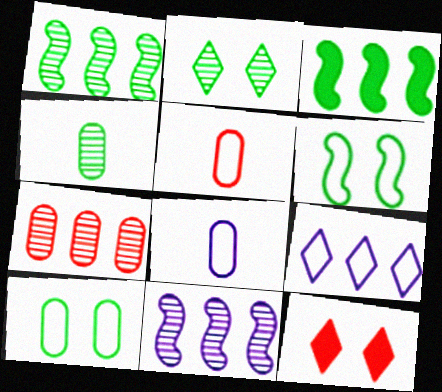[[1, 2, 4], 
[1, 8, 12], 
[3, 7, 9], 
[5, 6, 9]]